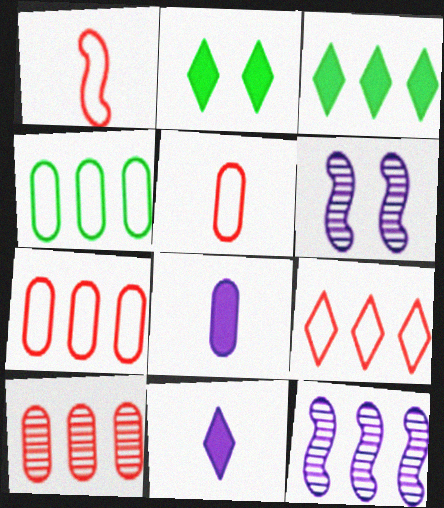[[2, 5, 12], 
[3, 5, 6], 
[3, 7, 12]]